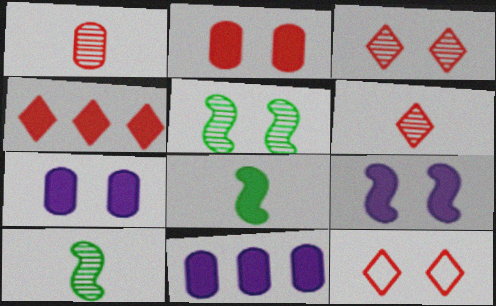[[4, 6, 12], 
[4, 7, 8], 
[5, 7, 12], 
[10, 11, 12]]